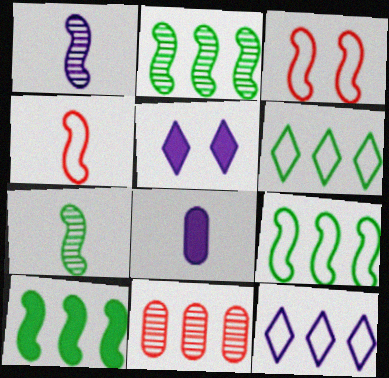[[1, 3, 10], 
[2, 9, 10], 
[10, 11, 12]]